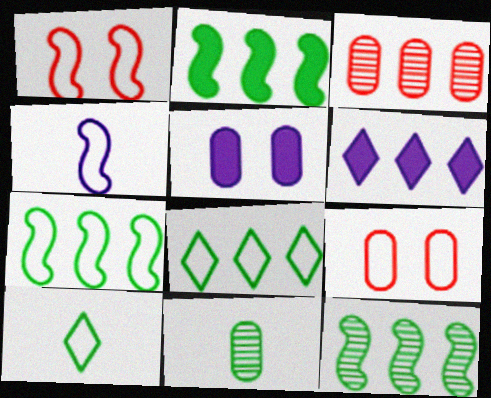[[1, 4, 7], 
[1, 6, 11], 
[2, 7, 12], 
[3, 6, 7], 
[4, 8, 9]]